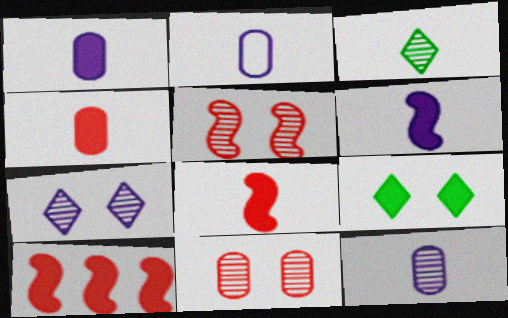[[1, 2, 12], 
[1, 9, 10], 
[2, 3, 8]]